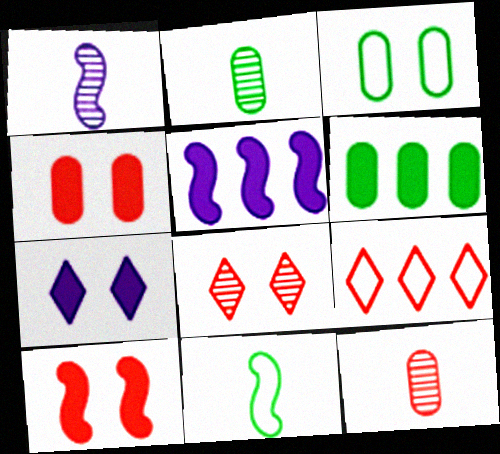[[2, 3, 6], 
[9, 10, 12]]